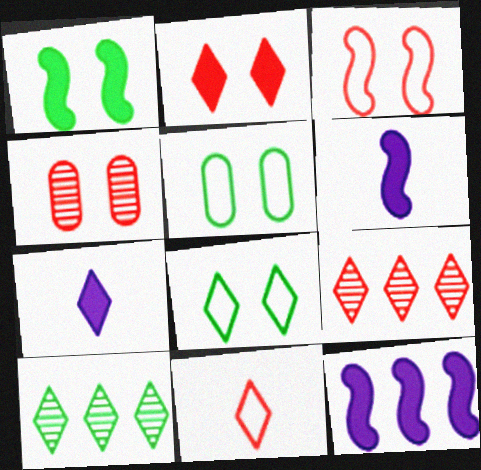[[2, 3, 4], 
[2, 9, 11], 
[5, 6, 9], 
[7, 8, 9]]